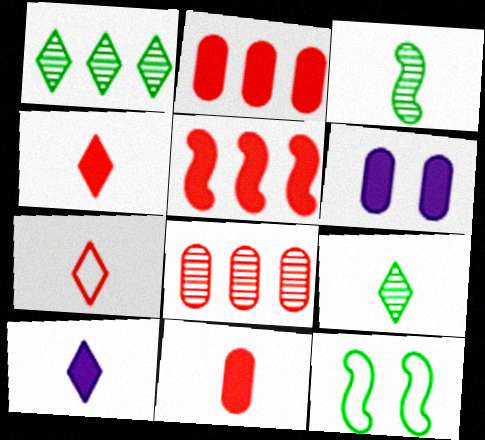[[7, 9, 10], 
[8, 10, 12]]